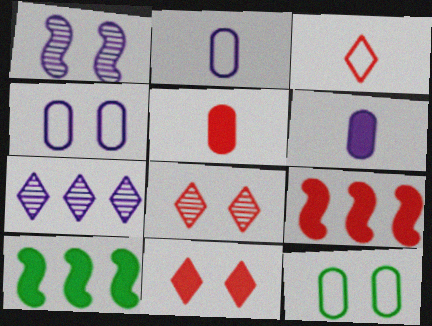[[1, 11, 12], 
[2, 8, 10], 
[5, 9, 11], 
[6, 10, 11]]